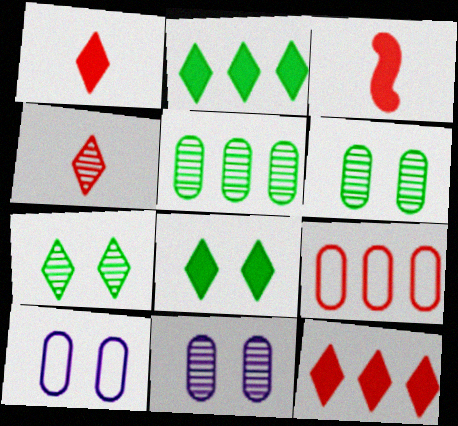[]